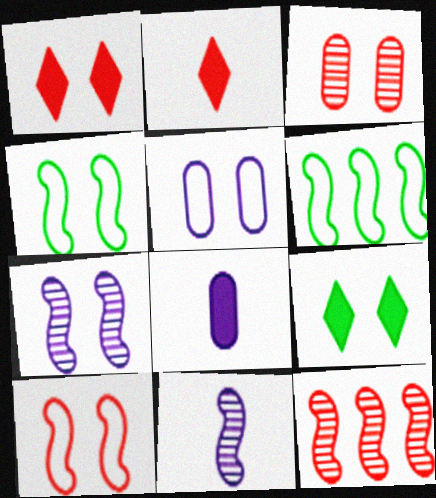[[1, 3, 10]]